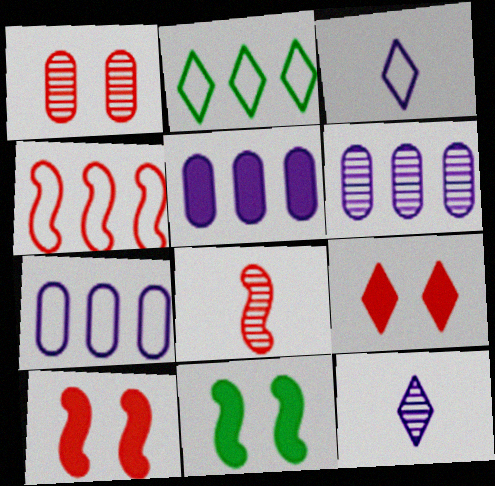[[2, 4, 7], 
[2, 9, 12], 
[4, 8, 10], 
[5, 6, 7]]